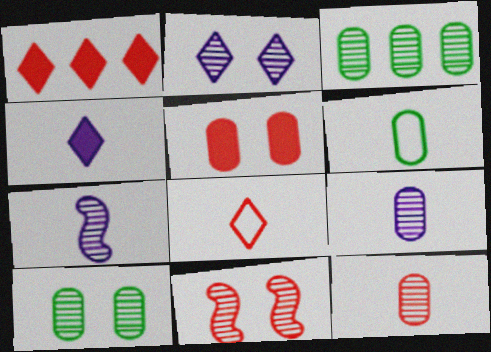[[2, 10, 11]]